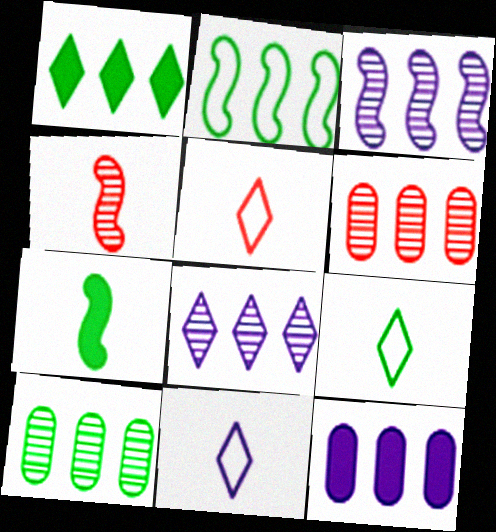[[1, 2, 10], 
[5, 9, 11]]